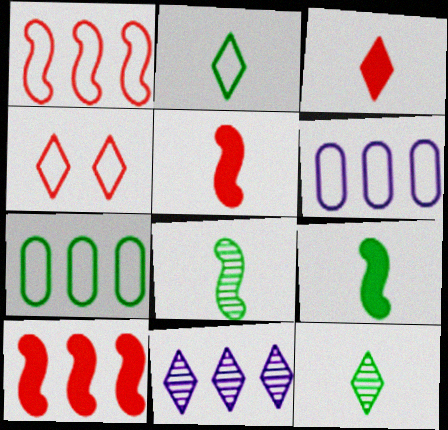[[7, 10, 11]]